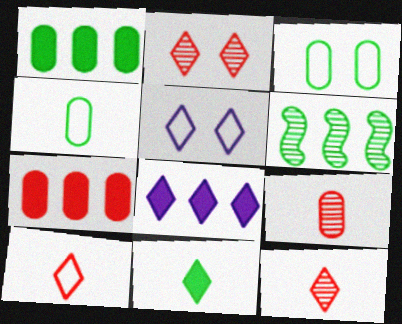[[3, 6, 11]]